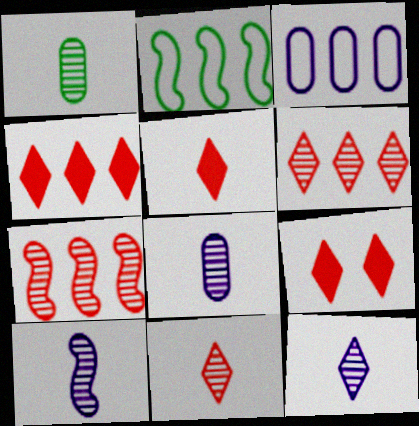[[1, 10, 11], 
[2, 8, 9], 
[4, 5, 9], 
[8, 10, 12]]